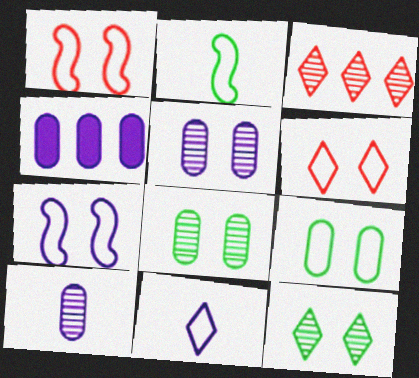[[6, 7, 9]]